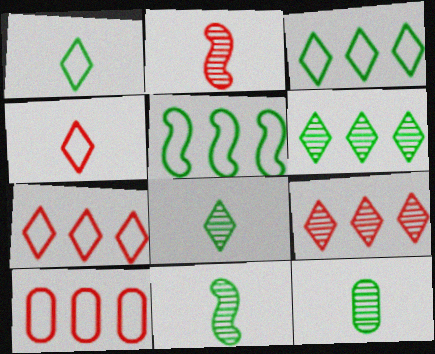[[8, 11, 12]]